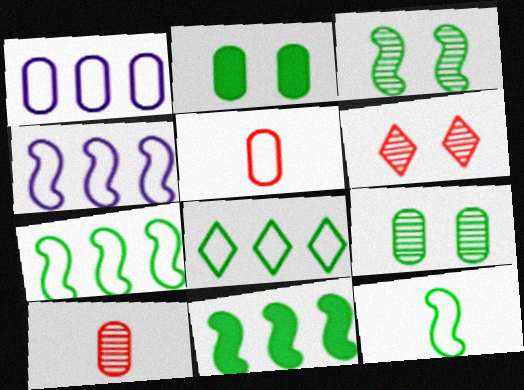[[1, 2, 10], 
[3, 11, 12]]